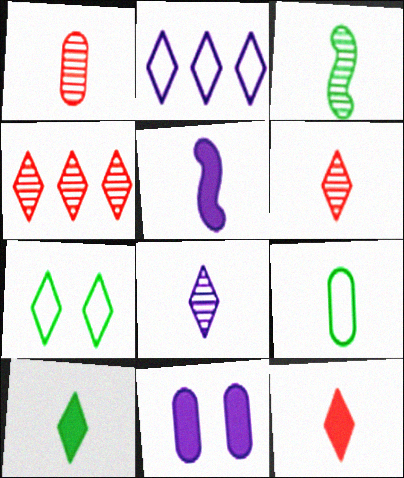[[1, 3, 8], 
[3, 9, 10], 
[5, 6, 9]]